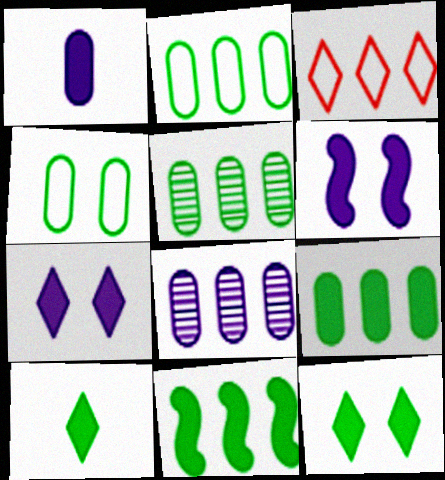[[2, 5, 9], 
[3, 8, 11]]